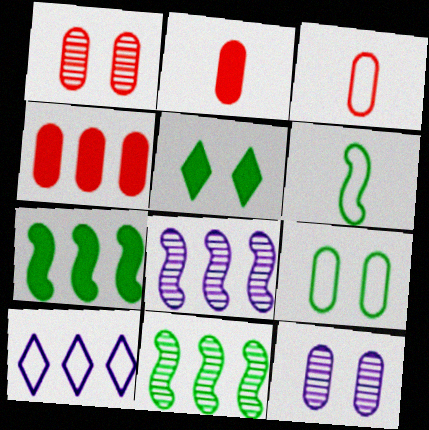[[1, 3, 4], 
[3, 5, 8], 
[4, 10, 11]]